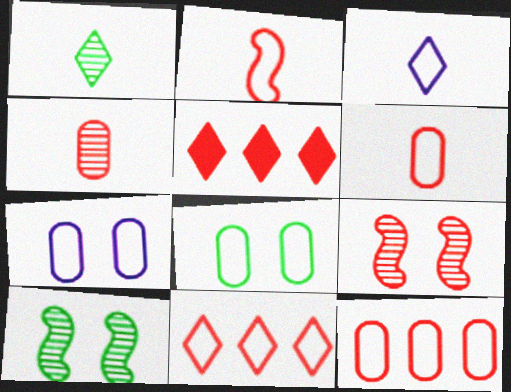[[5, 6, 9]]